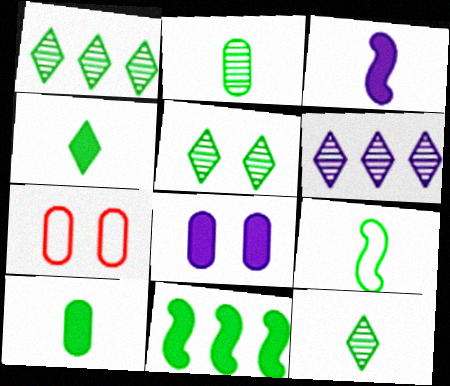[[1, 3, 7], 
[1, 5, 12], 
[2, 4, 9], 
[9, 10, 12]]